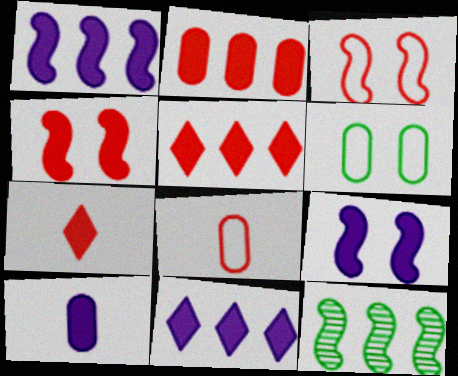[[2, 4, 7], 
[9, 10, 11]]